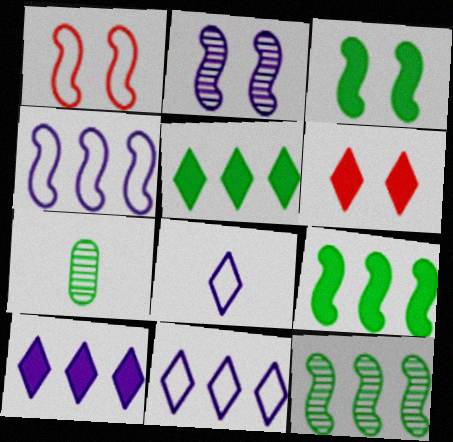[[1, 2, 3], 
[1, 7, 10], 
[4, 6, 7]]